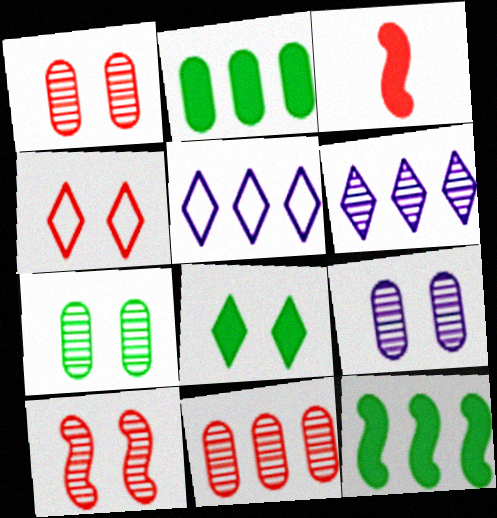[[1, 7, 9], 
[3, 4, 11], 
[3, 5, 7], 
[5, 11, 12]]